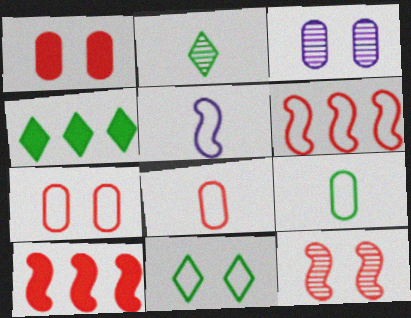[[2, 4, 11]]